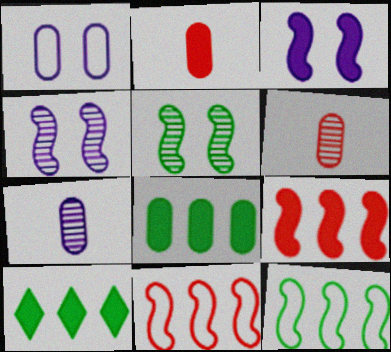[[1, 6, 8], 
[2, 3, 10]]